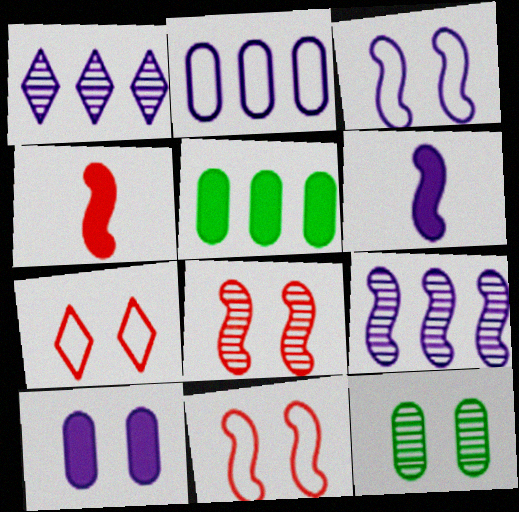[[3, 6, 9]]